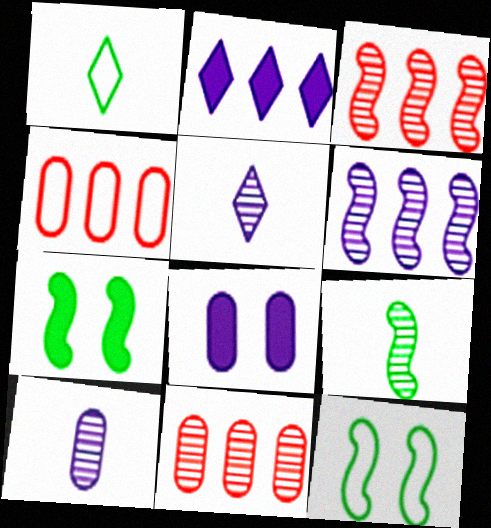[[1, 3, 8], 
[4, 5, 7]]